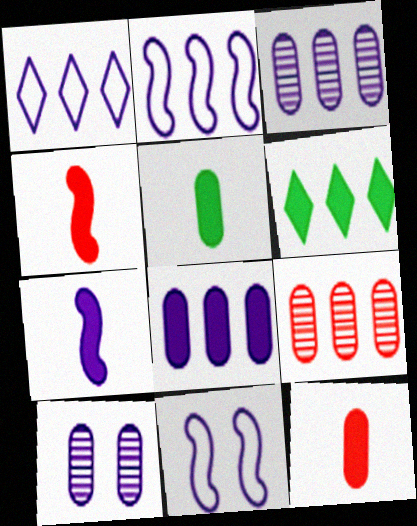[[1, 7, 10], 
[2, 6, 9]]